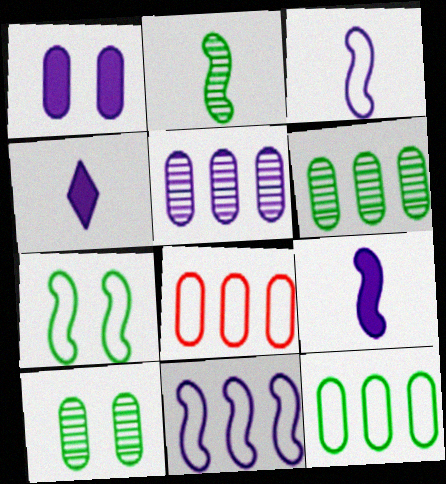[]